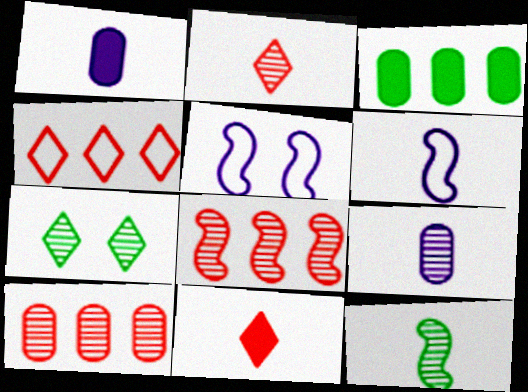[[2, 3, 5], 
[2, 9, 12], 
[7, 8, 9]]